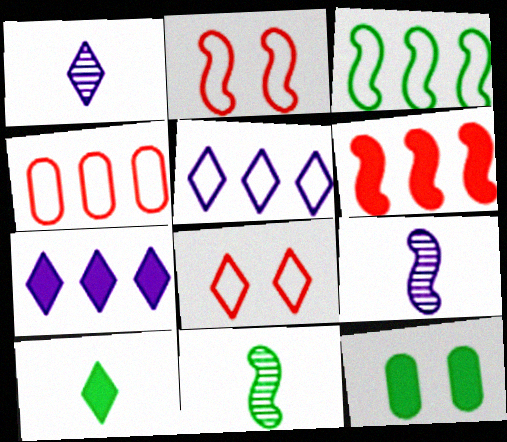[[3, 4, 5]]